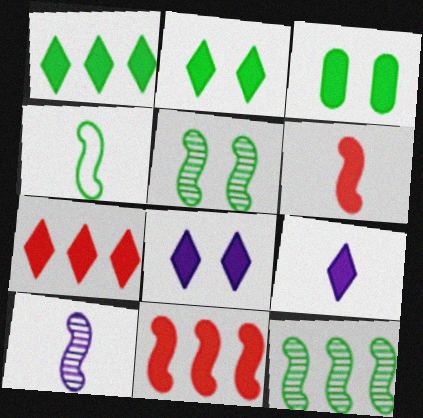[[2, 7, 9], 
[3, 9, 11], 
[4, 6, 10]]